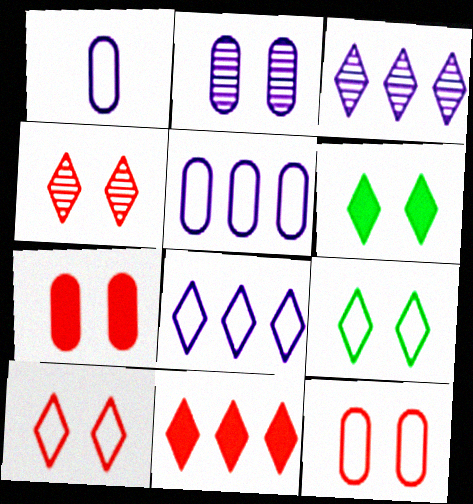[]